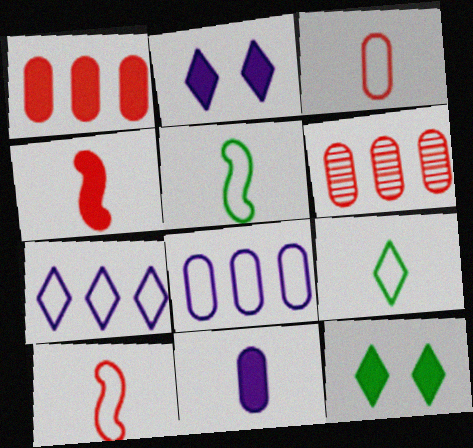[[2, 5, 6]]